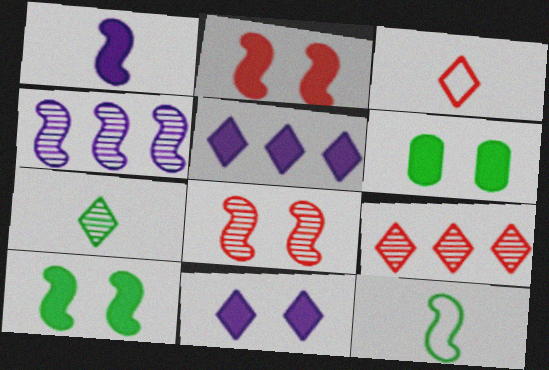[[2, 4, 12], 
[2, 6, 11], 
[3, 4, 6]]